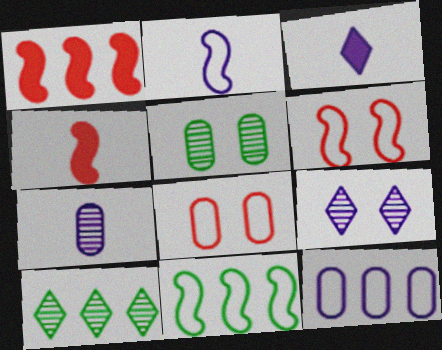[[1, 10, 12], 
[2, 3, 7], 
[2, 6, 11]]